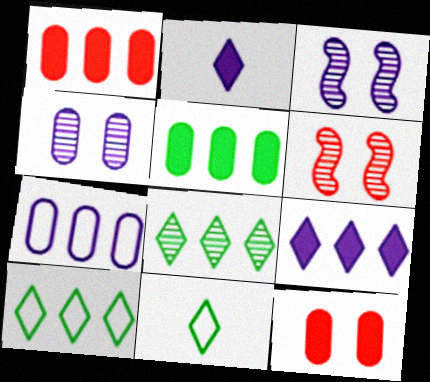[[1, 3, 11], 
[2, 3, 7]]